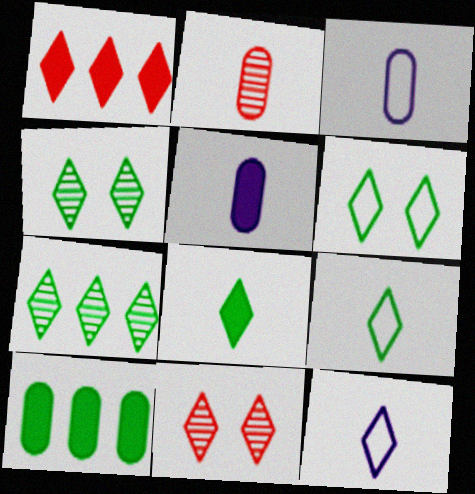[[1, 4, 12], 
[6, 7, 8]]